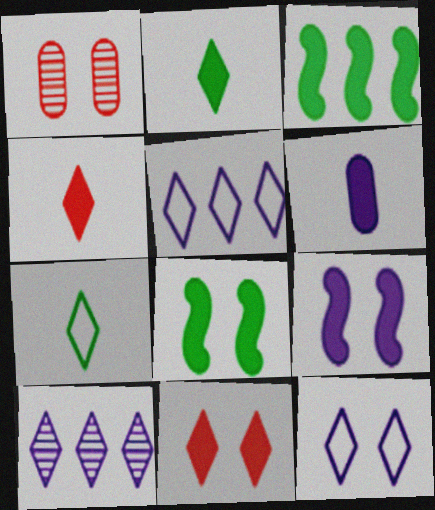[[1, 8, 12], 
[3, 6, 11], 
[7, 10, 11]]